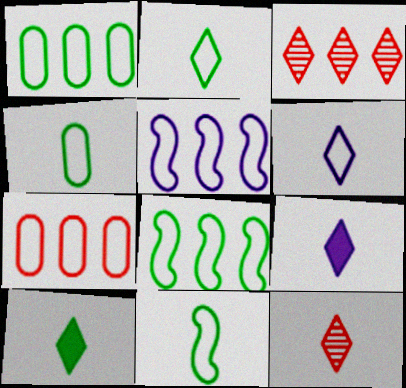[[2, 4, 11], 
[2, 9, 12], 
[6, 10, 12]]